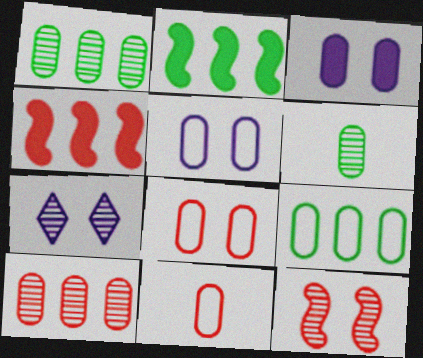[[1, 3, 11], 
[2, 7, 11], 
[5, 9, 11]]